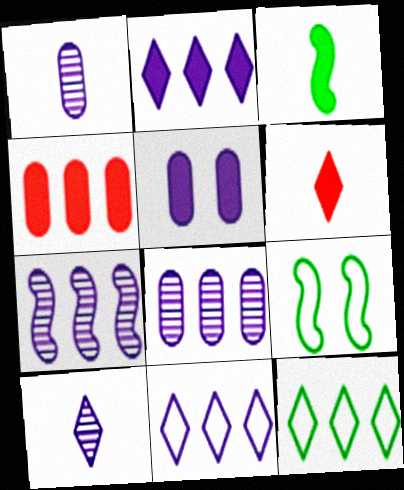[[4, 7, 12], 
[4, 9, 10], 
[6, 8, 9]]